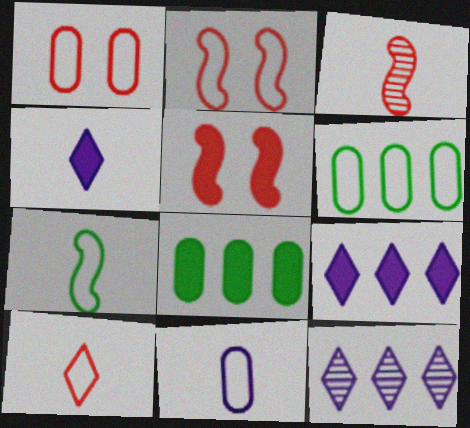[[1, 6, 11], 
[4, 5, 8], 
[7, 10, 11]]